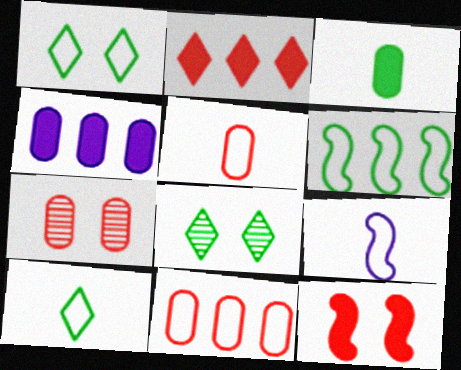[[1, 9, 11], 
[3, 6, 8], 
[5, 9, 10]]